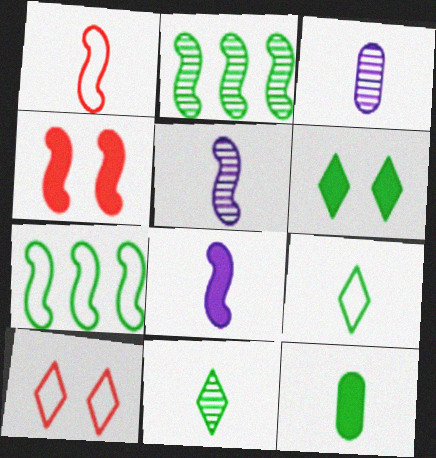[[4, 5, 7]]